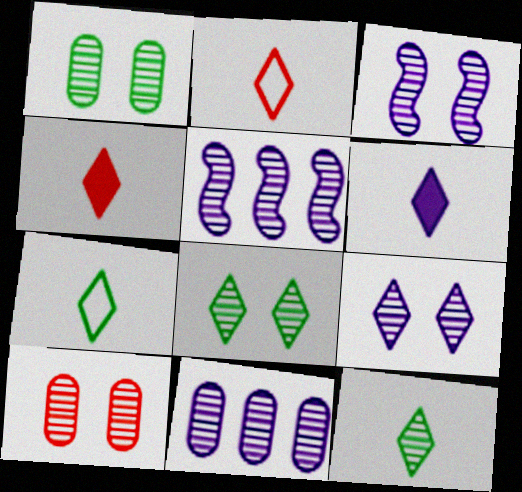[[2, 6, 12], 
[3, 8, 10], 
[5, 10, 12]]